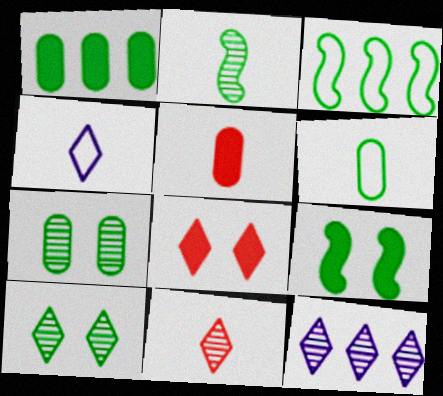[[1, 6, 7], 
[2, 3, 9], 
[2, 4, 5], 
[10, 11, 12]]